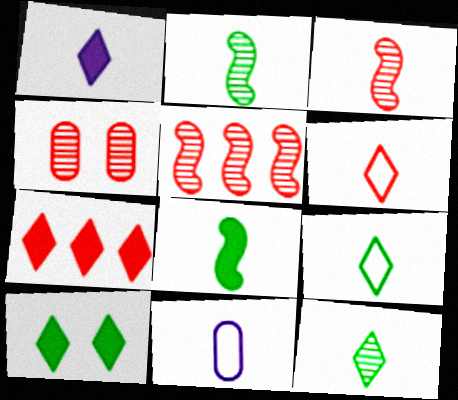[[1, 6, 12], 
[1, 7, 10], 
[5, 10, 11]]